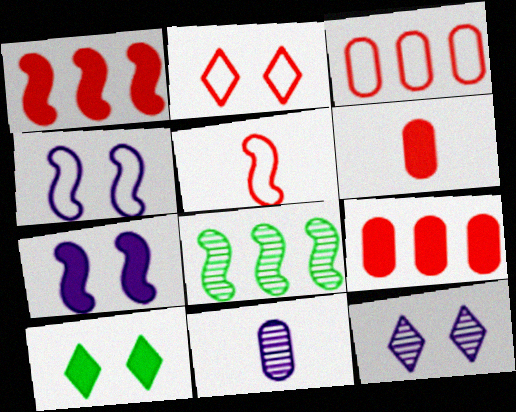[[2, 3, 5], 
[2, 10, 12], 
[5, 7, 8]]